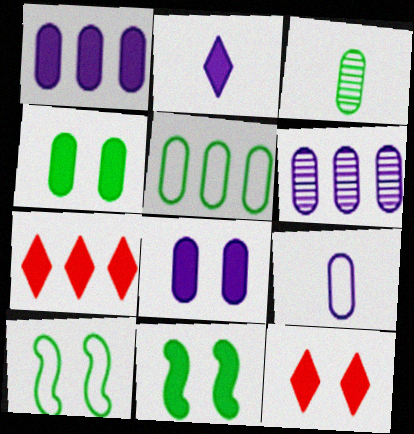[[3, 4, 5], 
[6, 8, 9], 
[8, 11, 12]]